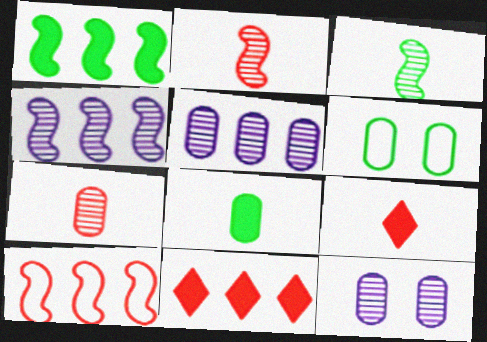[[1, 4, 10], 
[4, 6, 9]]